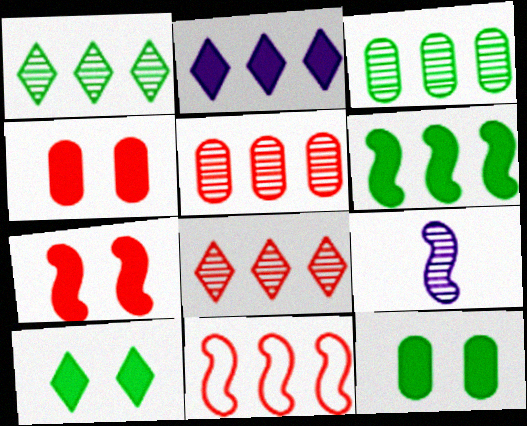[[2, 3, 11]]